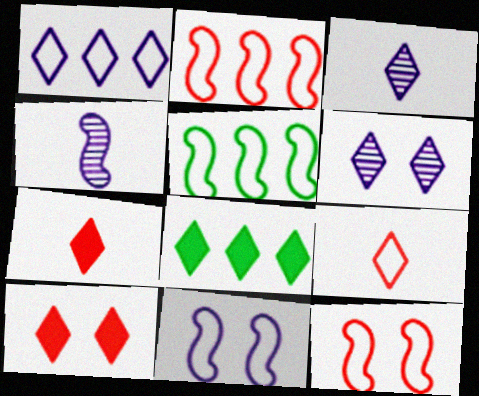[[6, 8, 9]]